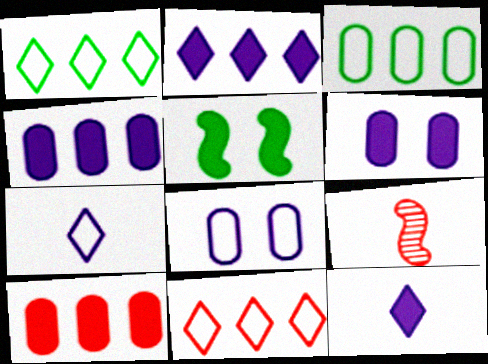[[1, 6, 9], 
[5, 10, 12]]